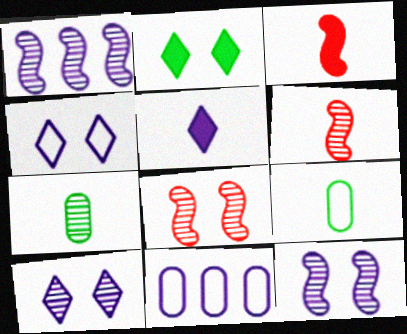[[2, 6, 11], 
[5, 6, 9], 
[5, 11, 12]]